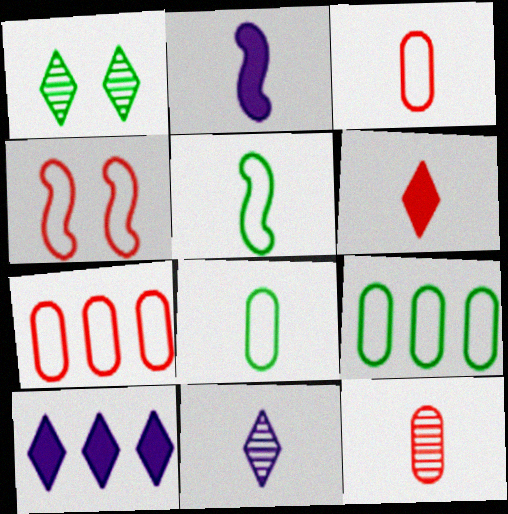[[1, 2, 7]]